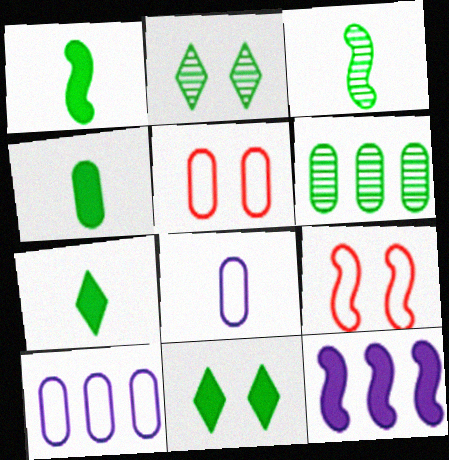[[1, 4, 7], 
[2, 3, 6], 
[3, 9, 12]]